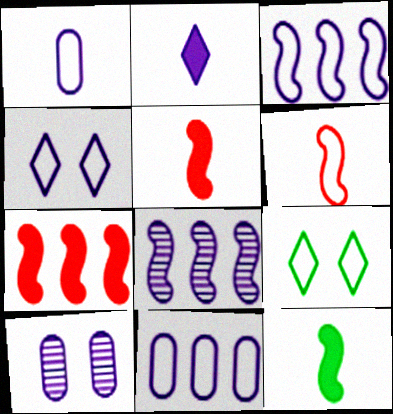[[1, 3, 4], 
[2, 3, 10], 
[6, 9, 11]]